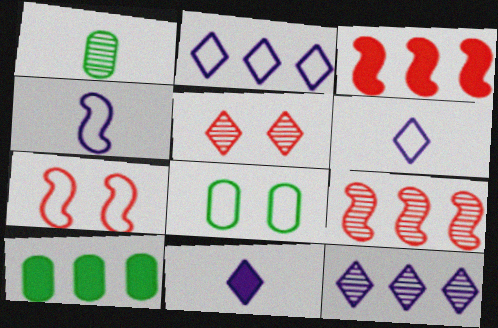[[1, 8, 10], 
[2, 9, 10], 
[4, 5, 10], 
[8, 9, 11]]